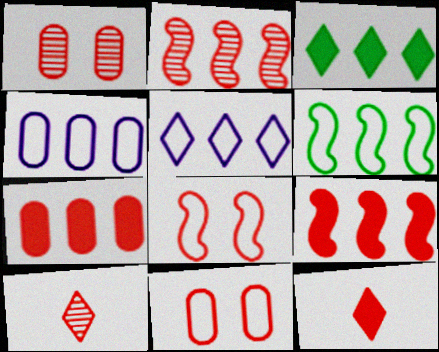[[1, 2, 10], 
[2, 3, 4], 
[2, 11, 12], 
[7, 8, 10], 
[9, 10, 11]]